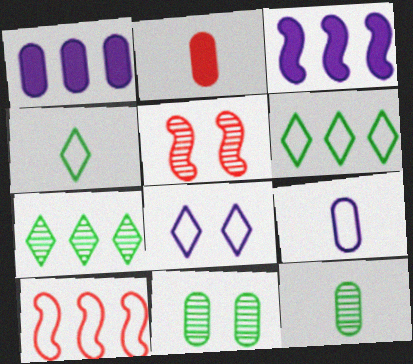[[1, 4, 5], 
[1, 7, 10], 
[2, 9, 12]]